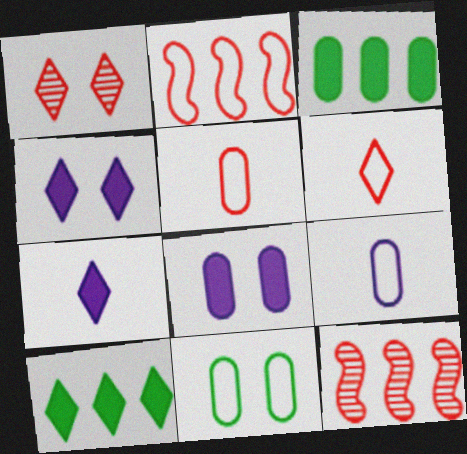[[7, 11, 12]]